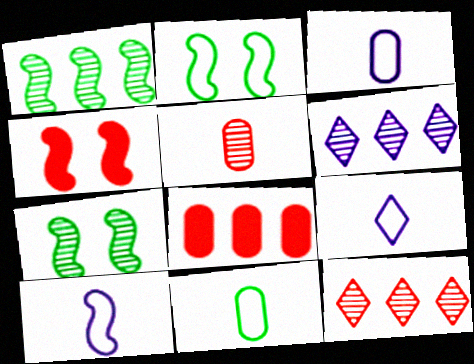[[1, 4, 10], 
[3, 9, 10], 
[4, 6, 11], 
[5, 6, 7], 
[7, 8, 9]]